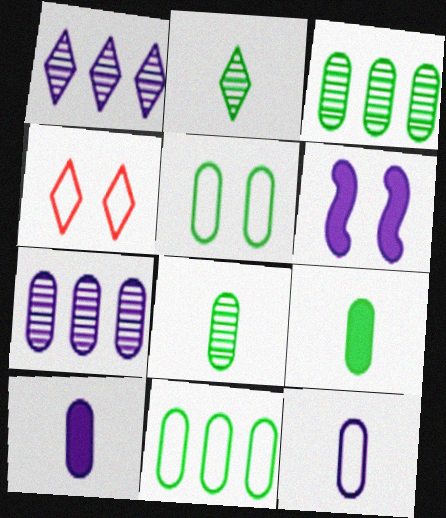[[1, 6, 12], 
[3, 5, 9]]